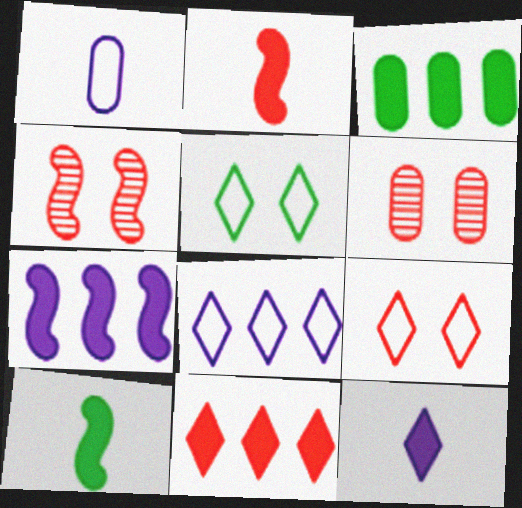[[1, 3, 6], 
[3, 7, 11], 
[6, 8, 10]]